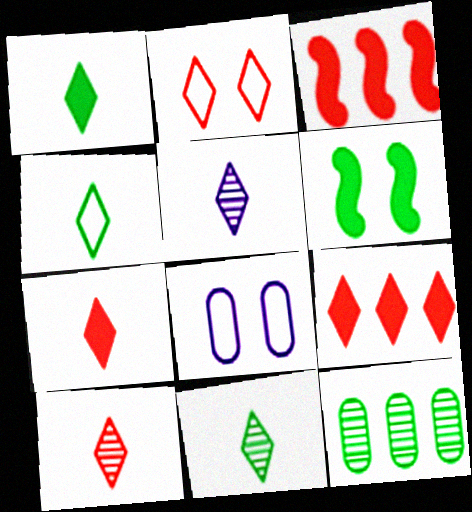[[1, 4, 11], 
[2, 9, 10], 
[3, 8, 11], 
[4, 5, 7], 
[4, 6, 12], 
[5, 10, 11]]